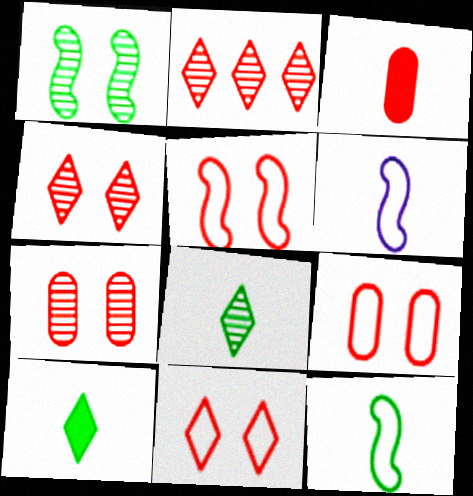[[2, 3, 5], 
[3, 6, 8], 
[5, 9, 11]]